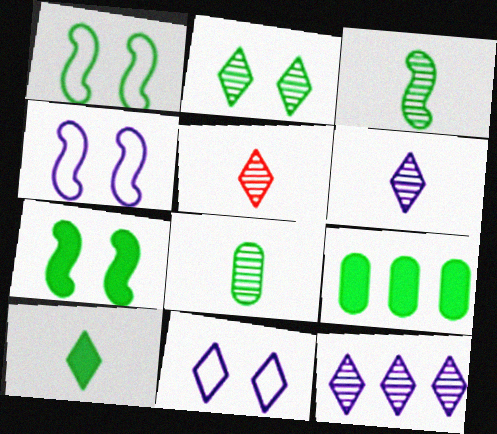[[2, 5, 12], 
[4, 5, 9], 
[7, 9, 10]]